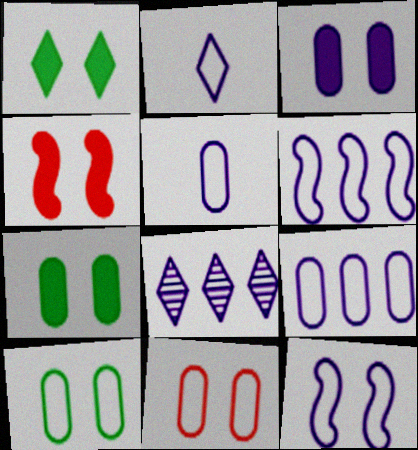[[1, 3, 4], 
[2, 9, 12]]